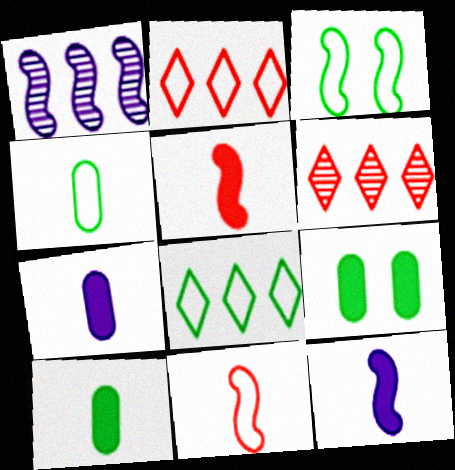[[1, 3, 5], 
[3, 4, 8], 
[3, 6, 7]]